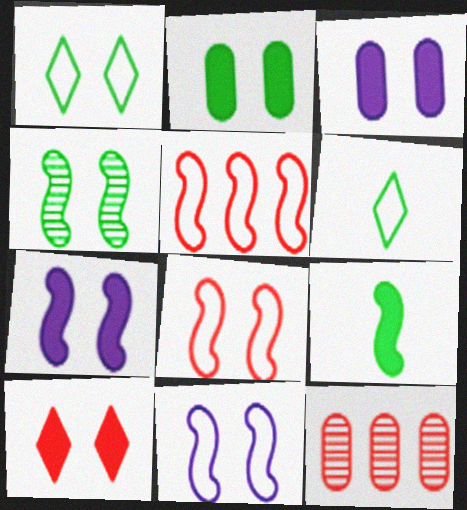[[1, 2, 4], 
[2, 7, 10], 
[4, 7, 8], 
[6, 7, 12]]